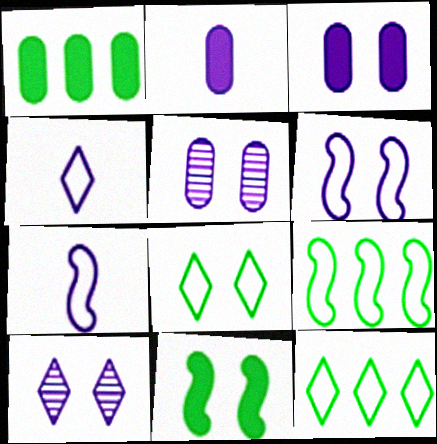[[3, 6, 10]]